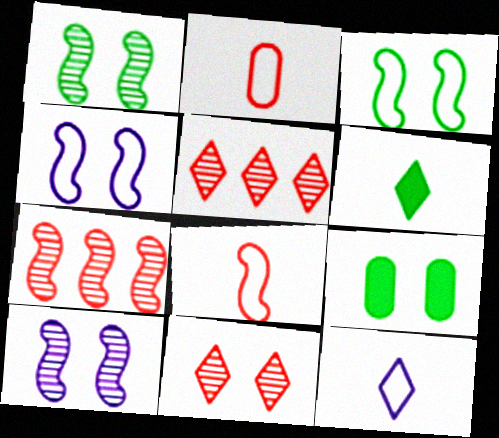[[4, 9, 11], 
[7, 9, 12]]